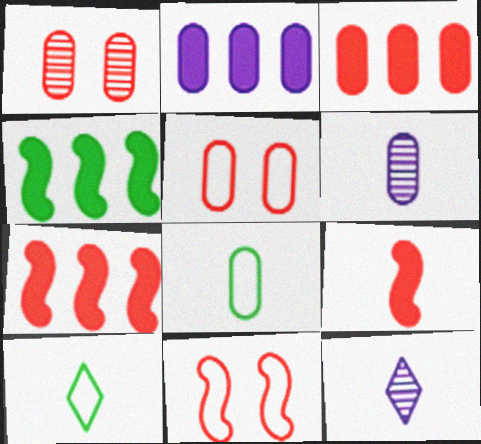[[1, 2, 8], 
[4, 5, 12], 
[6, 9, 10], 
[8, 9, 12]]